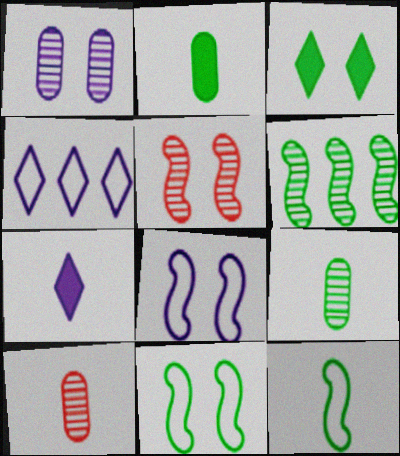[[2, 4, 5], 
[7, 10, 12]]